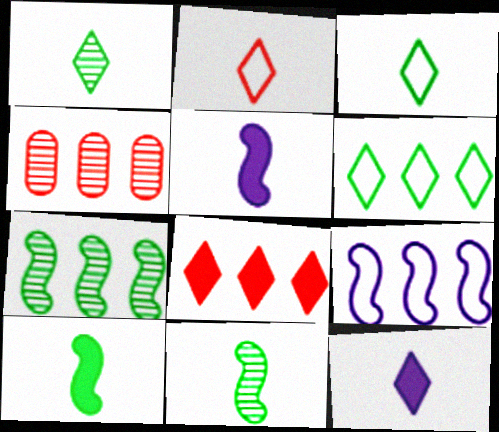[[1, 2, 12]]